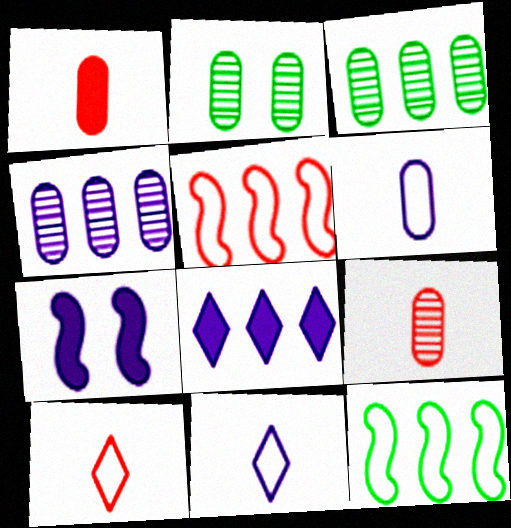[[2, 4, 9], 
[3, 5, 8], 
[3, 7, 10], 
[4, 7, 11]]